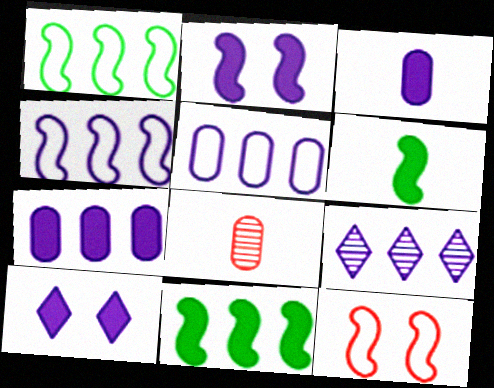[[1, 8, 10], 
[4, 7, 9]]